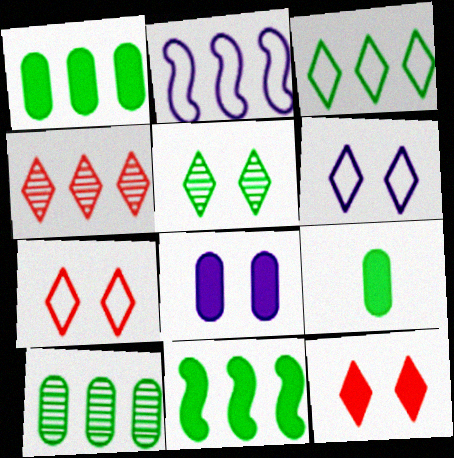[[1, 2, 4], 
[3, 10, 11], 
[5, 6, 12]]